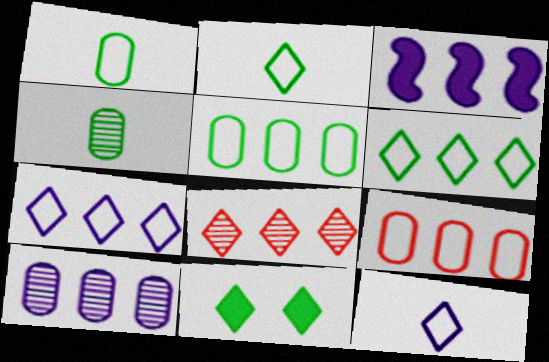[[3, 5, 8], 
[3, 7, 10], 
[8, 11, 12]]